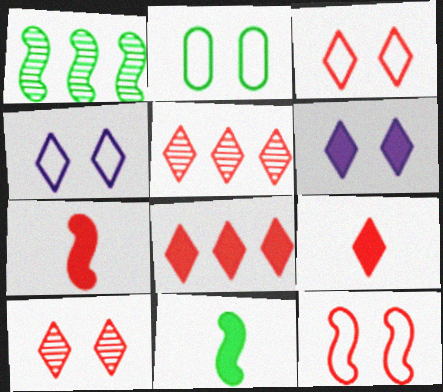[[2, 4, 12], 
[3, 5, 9]]